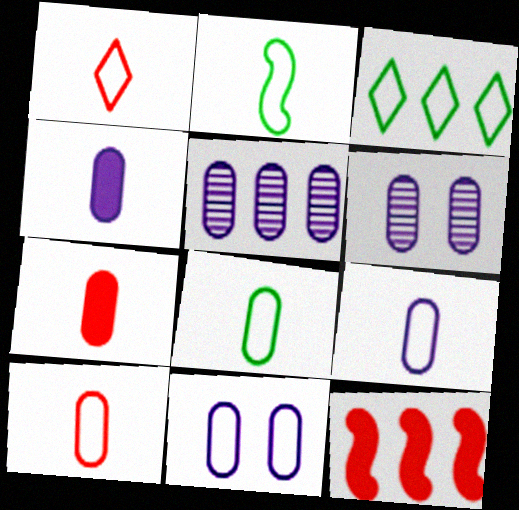[[1, 2, 9], 
[3, 5, 12], 
[4, 5, 11], 
[8, 9, 10]]